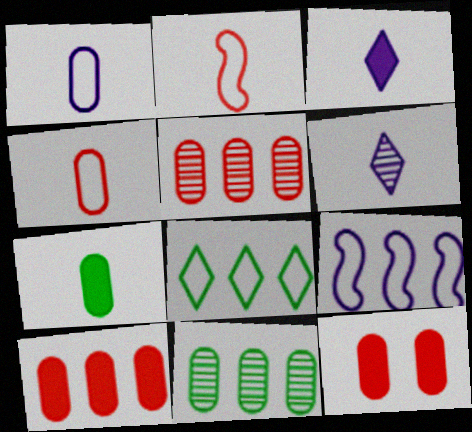[[1, 11, 12], 
[2, 6, 7], 
[4, 5, 12]]